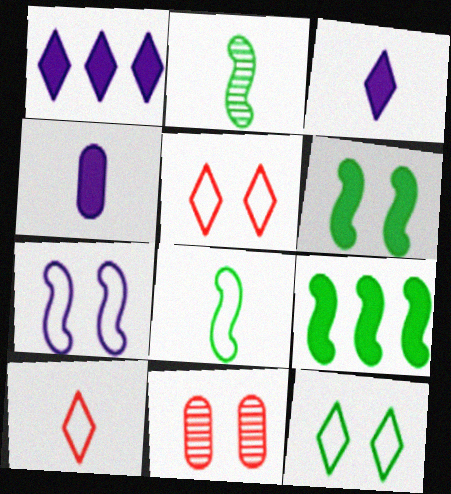[[1, 8, 11], 
[2, 4, 10]]